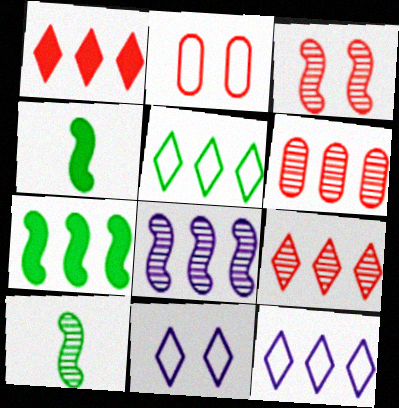[[3, 8, 10], 
[4, 6, 11], 
[6, 7, 12]]